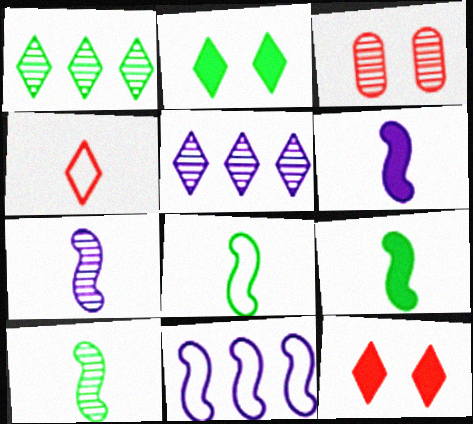[[1, 3, 7], 
[2, 4, 5], 
[3, 5, 10], 
[8, 9, 10]]